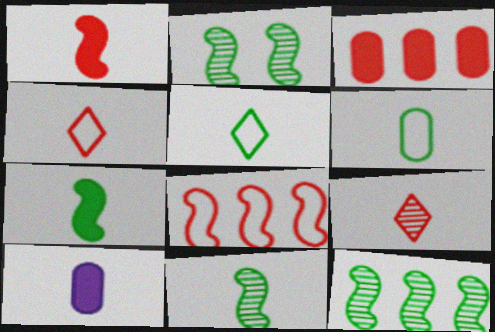[[2, 11, 12], 
[4, 10, 11]]